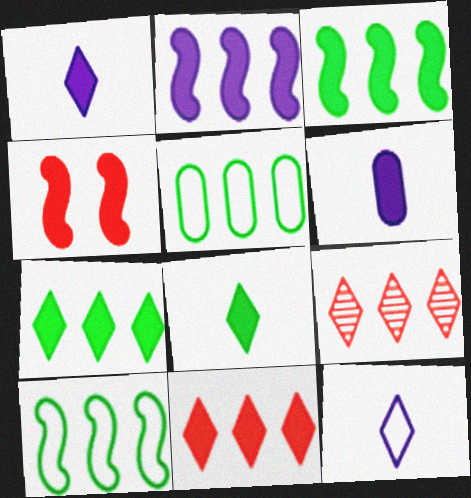[[2, 5, 9], 
[4, 6, 7]]